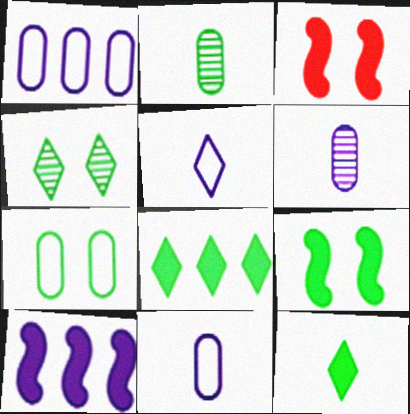[[4, 7, 9]]